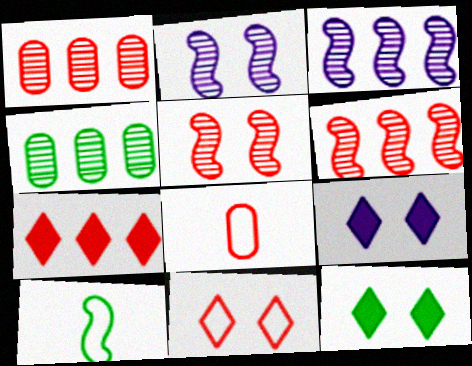[[1, 9, 10], 
[3, 8, 12], 
[4, 10, 12], 
[5, 7, 8]]